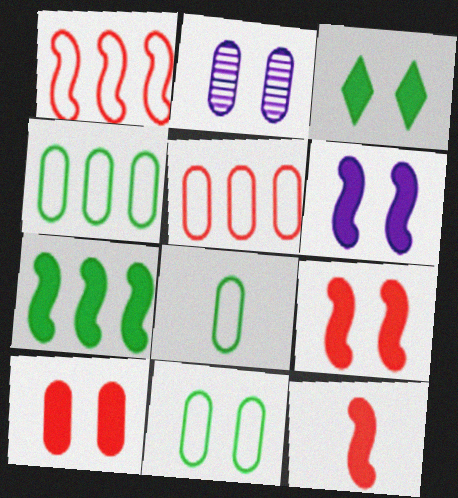[[2, 10, 11], 
[3, 6, 10], 
[4, 8, 11], 
[6, 7, 12]]